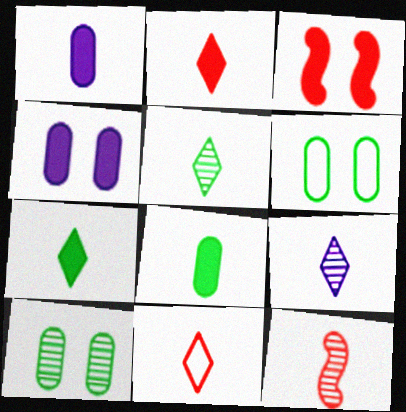[[7, 9, 11]]